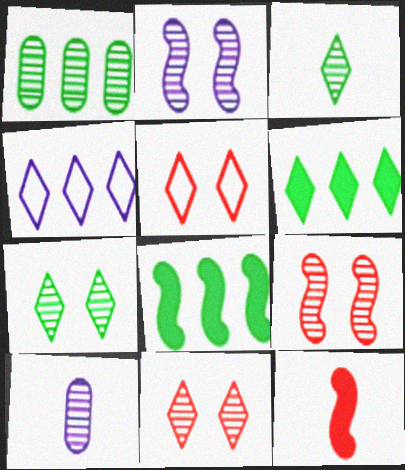[[5, 8, 10]]